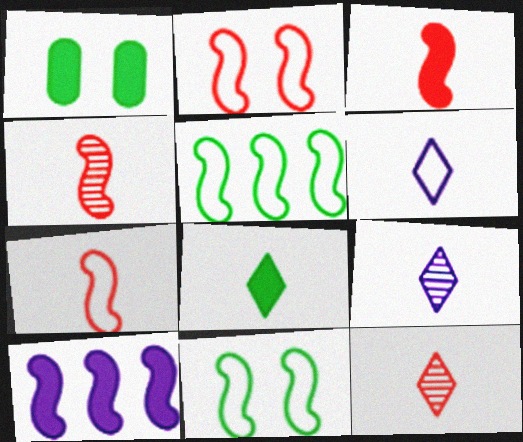[[3, 4, 7], 
[4, 10, 11], 
[6, 8, 12]]